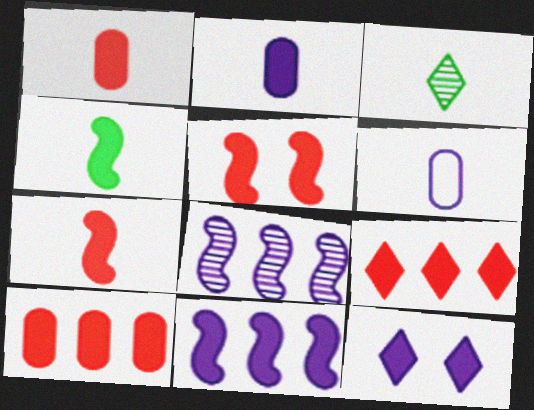[[1, 5, 9], 
[2, 11, 12], 
[3, 6, 7], 
[4, 5, 11], 
[4, 10, 12], 
[6, 8, 12]]